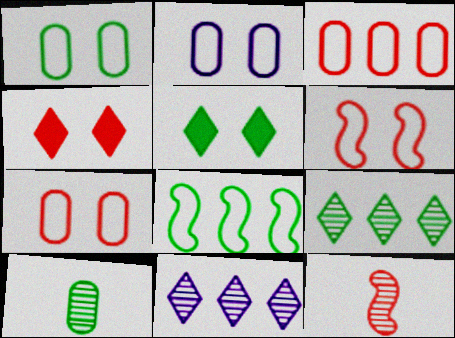[[1, 2, 7], 
[3, 4, 12], 
[5, 8, 10]]